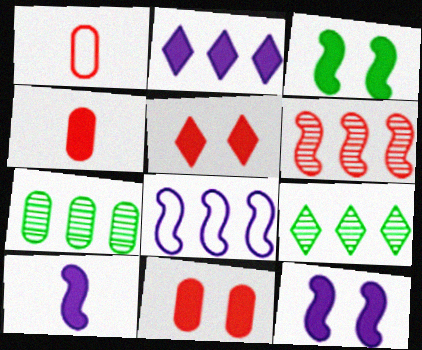[[1, 5, 6], 
[1, 9, 12], 
[2, 3, 4]]